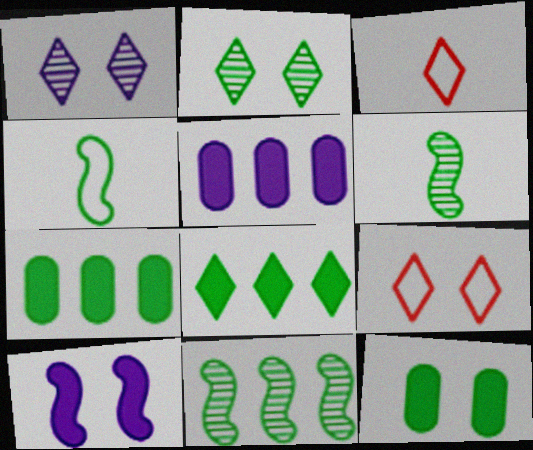[[1, 3, 8], 
[2, 4, 7], 
[5, 6, 9]]